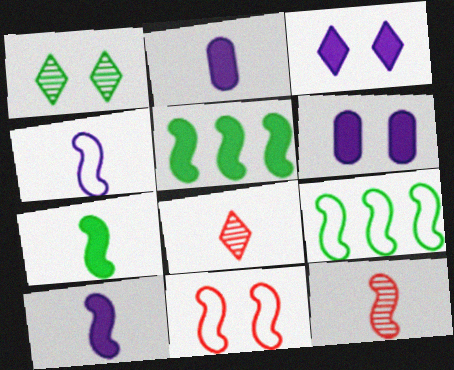[[1, 6, 11], 
[4, 7, 12], 
[4, 9, 11], 
[6, 8, 9]]